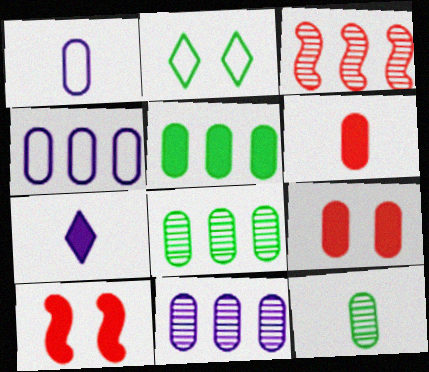[[1, 6, 12], 
[1, 8, 9], 
[4, 9, 12], 
[5, 7, 10]]